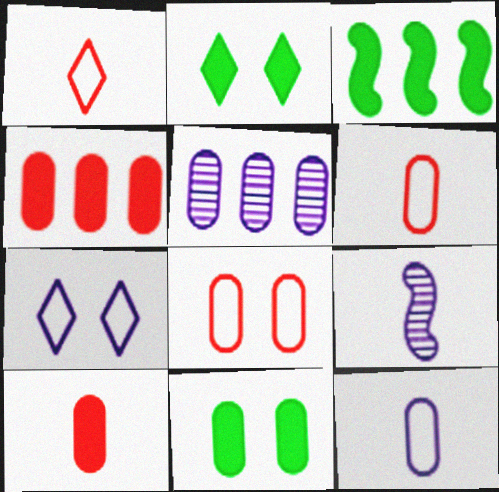[[5, 6, 11]]